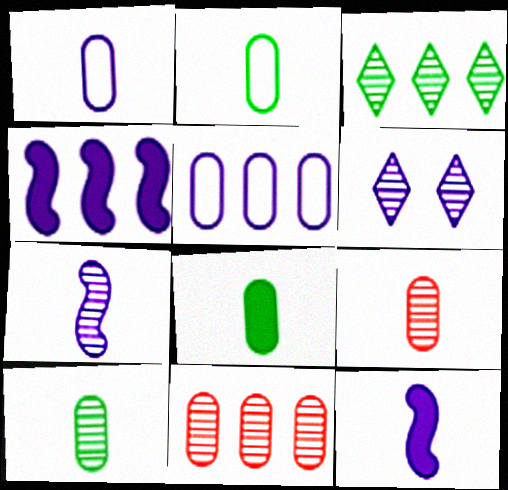[[1, 4, 6], 
[1, 8, 9], 
[2, 8, 10], 
[5, 6, 12]]